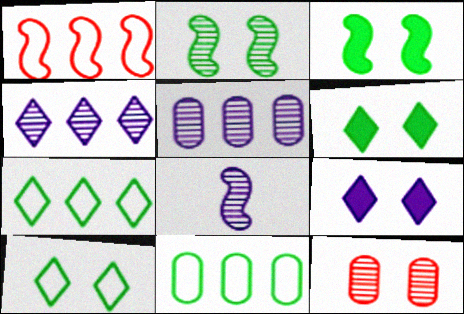[[1, 3, 8]]